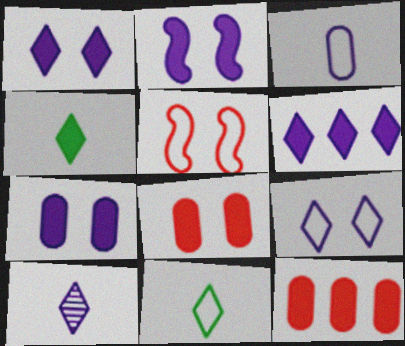[[1, 2, 7], 
[2, 4, 12], 
[6, 9, 10]]